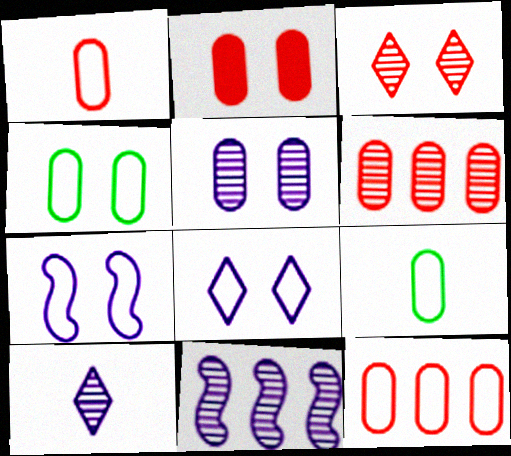[[1, 2, 6], 
[2, 4, 5], 
[5, 10, 11]]